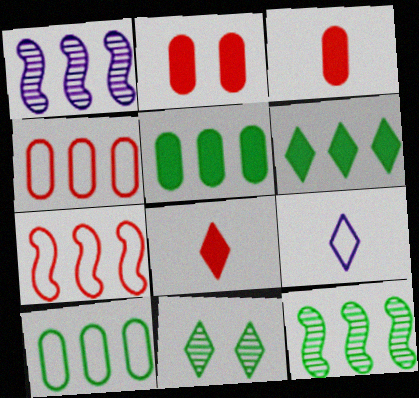[[1, 4, 6], 
[2, 9, 12], 
[6, 10, 12]]